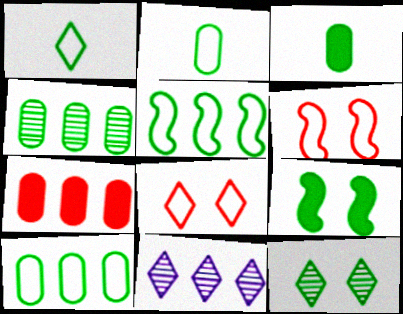[[1, 4, 9], 
[3, 5, 12], 
[3, 6, 11], 
[5, 7, 11]]